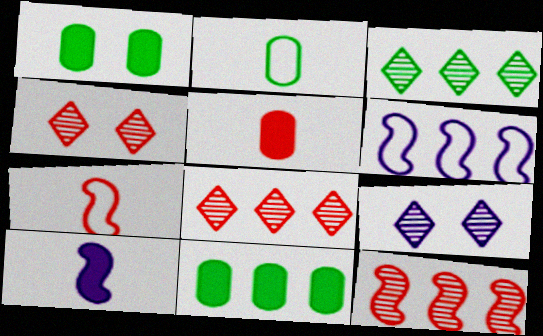[[6, 8, 11], 
[7, 9, 11]]